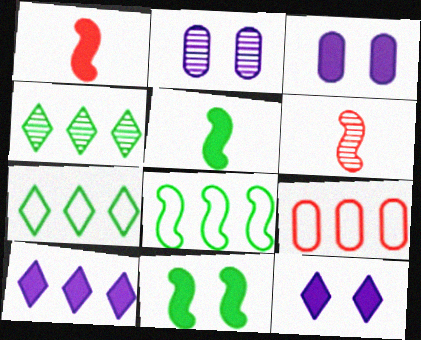[[1, 2, 7], 
[2, 4, 6], 
[3, 6, 7]]